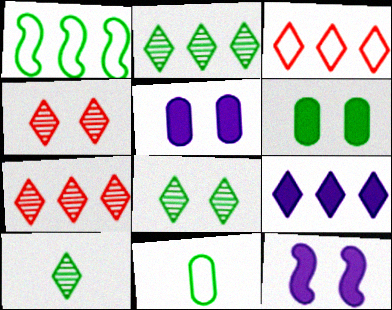[[1, 6, 10], 
[2, 3, 9], 
[2, 8, 10], 
[7, 11, 12]]